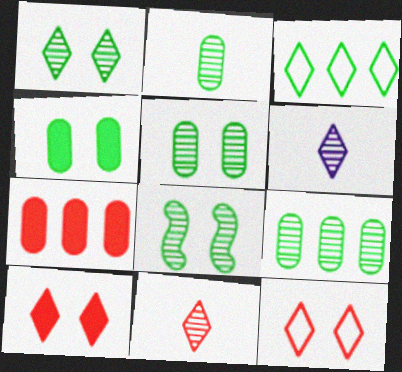[[1, 5, 8], 
[2, 5, 9], 
[3, 6, 10]]